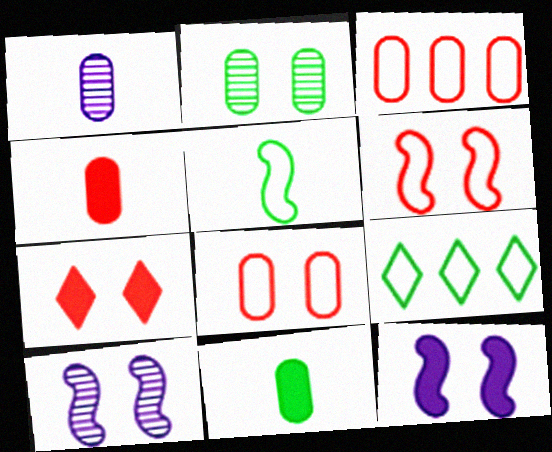[[4, 9, 10]]